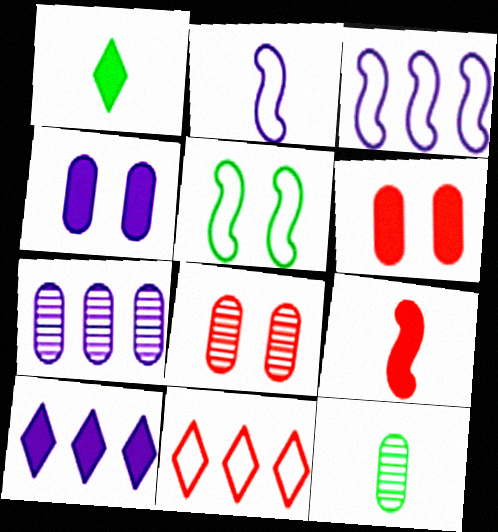[[1, 3, 8], 
[3, 7, 10], 
[7, 8, 12], 
[8, 9, 11]]